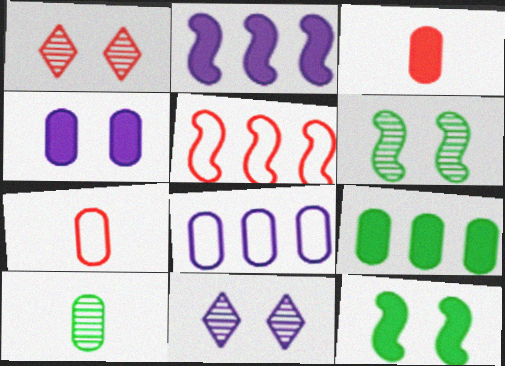[[1, 3, 5], 
[3, 4, 9]]